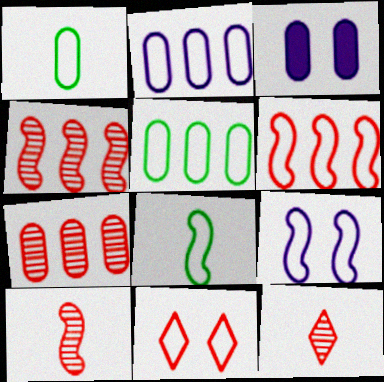[[1, 3, 7], 
[2, 8, 11], 
[6, 8, 9]]